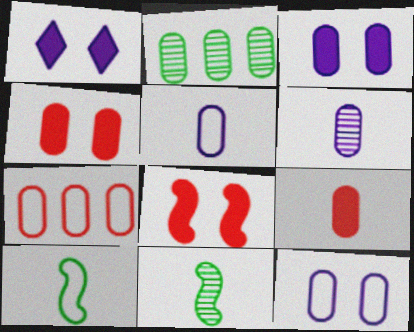[[1, 7, 11], 
[2, 4, 5], 
[2, 9, 12]]